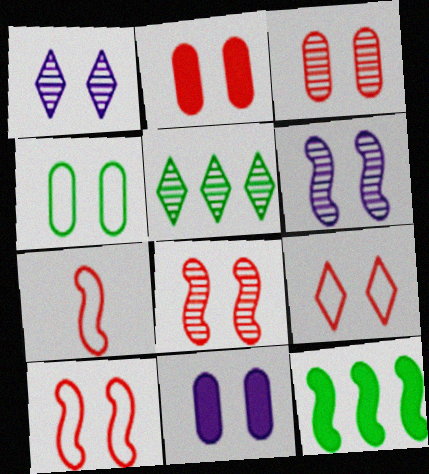[[2, 8, 9], 
[3, 4, 11], 
[5, 7, 11], 
[6, 7, 12]]